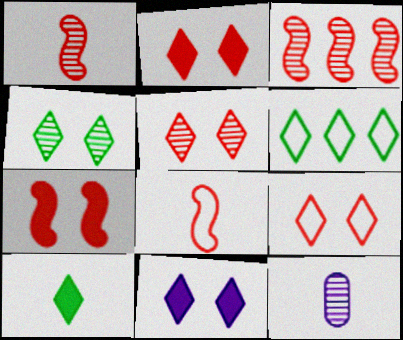[[2, 5, 9], 
[3, 4, 12], 
[3, 7, 8], 
[4, 6, 10], 
[4, 9, 11], 
[6, 7, 12], 
[8, 10, 12]]